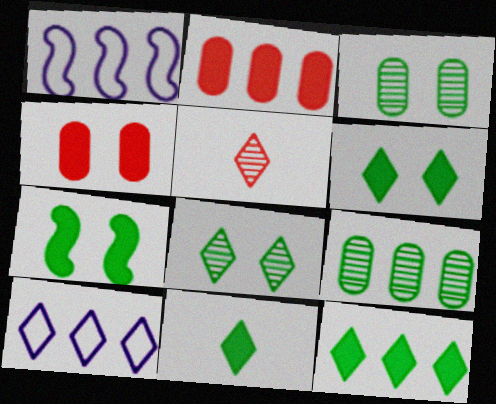[[5, 6, 10], 
[6, 11, 12]]